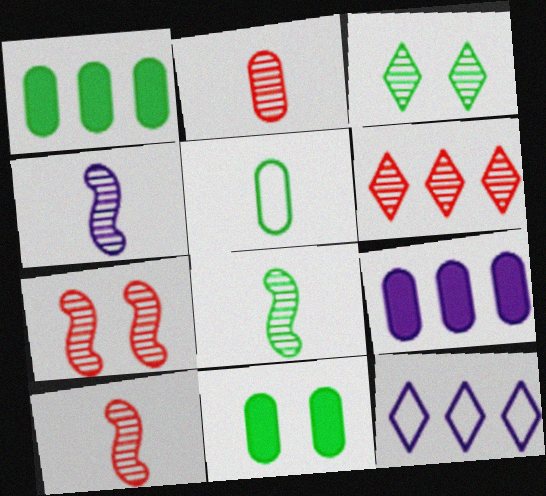[[2, 6, 7], 
[4, 8, 10], 
[10, 11, 12]]